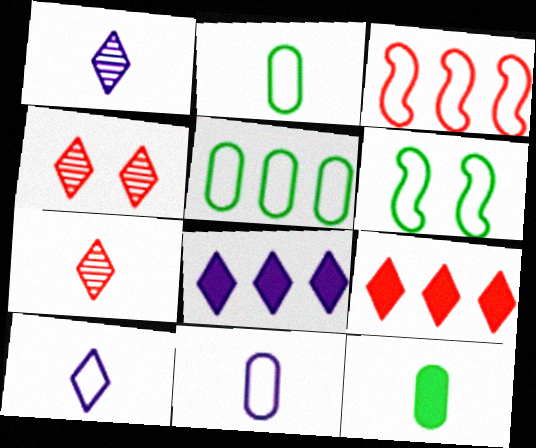[]